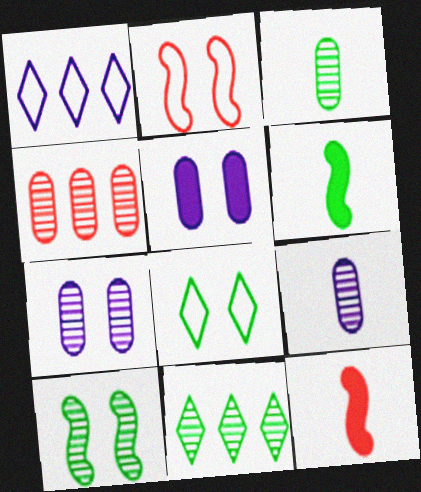[[3, 4, 7], 
[3, 10, 11]]